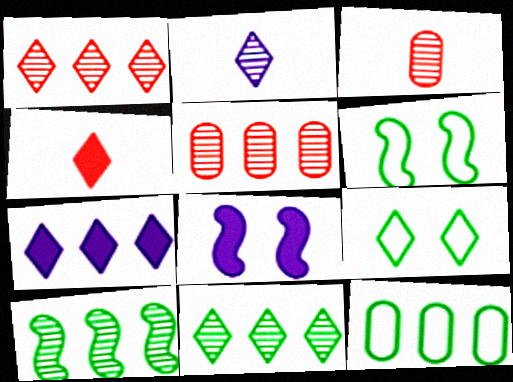[[3, 6, 7]]